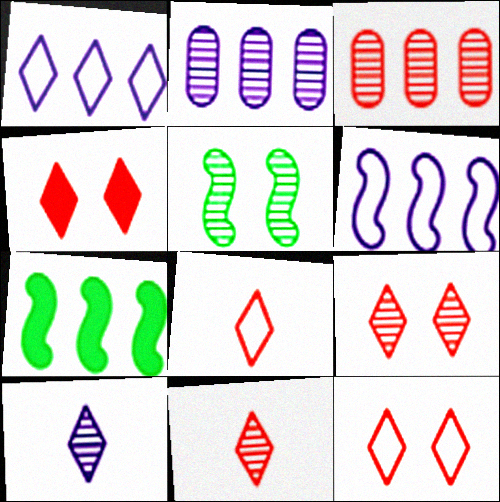[[1, 3, 7], 
[2, 5, 11], 
[3, 5, 10], 
[4, 9, 12]]